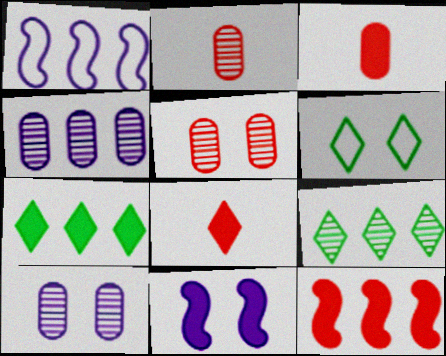[[3, 7, 11], 
[5, 6, 11]]